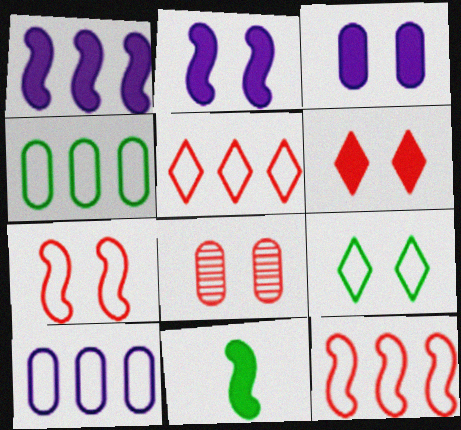[[2, 8, 9], 
[6, 7, 8]]